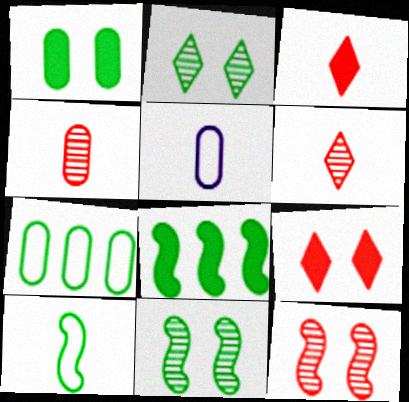[[8, 10, 11]]